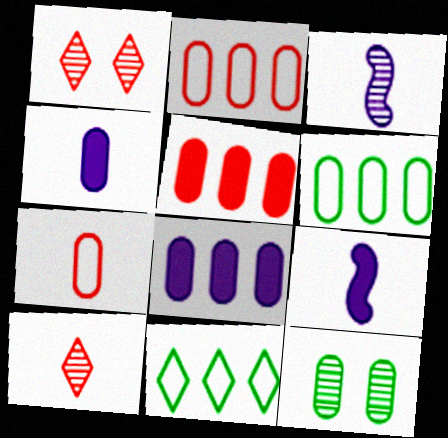[[1, 6, 9], 
[2, 4, 12], 
[7, 8, 12]]